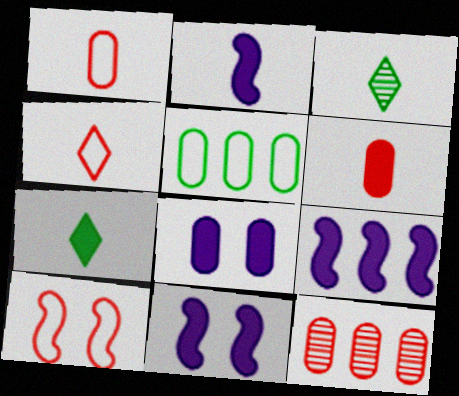[[1, 2, 3], 
[2, 6, 7], 
[2, 9, 11]]